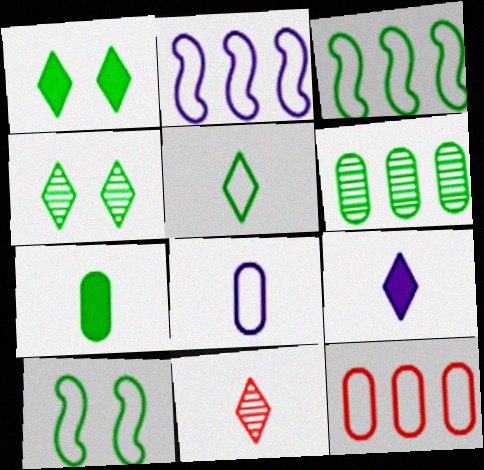[[3, 4, 7], 
[5, 9, 11]]